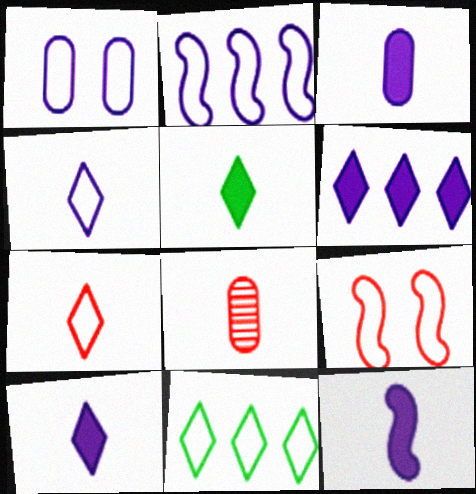[[1, 2, 4], 
[3, 10, 12]]